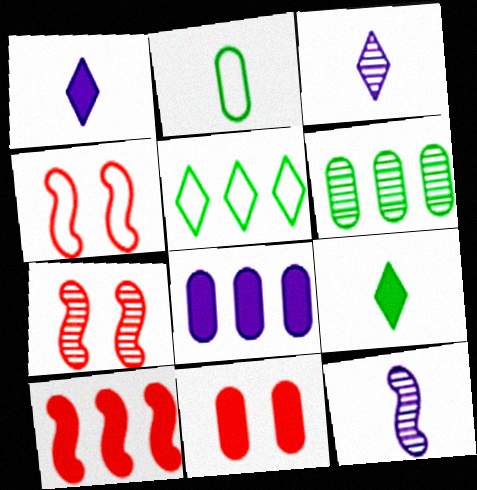[[1, 4, 6], 
[3, 6, 7], 
[5, 11, 12]]